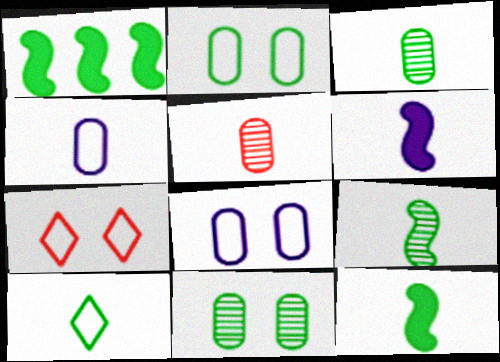[[1, 10, 11], 
[3, 10, 12], 
[5, 6, 10]]